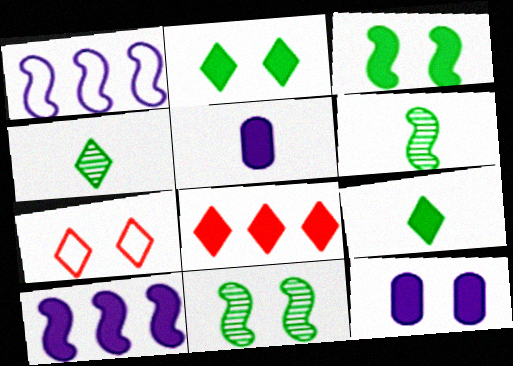[[3, 5, 8], 
[7, 11, 12]]